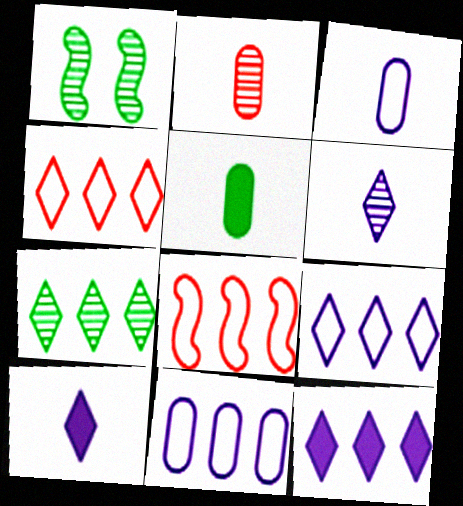[[2, 3, 5], 
[4, 7, 12]]